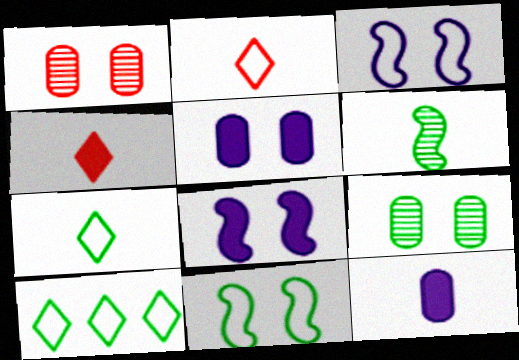[[2, 6, 12]]